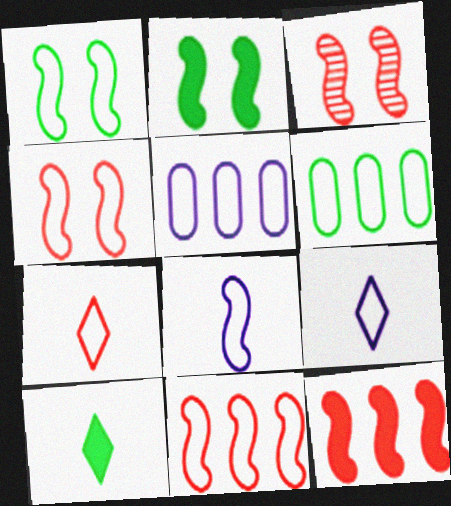[[1, 5, 7], 
[1, 8, 11], 
[3, 5, 10], 
[4, 6, 9]]